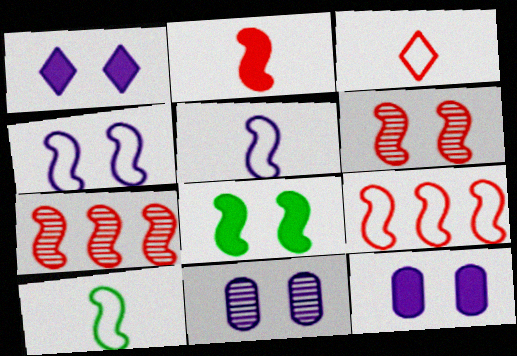[[1, 4, 11], 
[2, 6, 9], 
[4, 6, 8], 
[4, 9, 10], 
[5, 7, 8]]